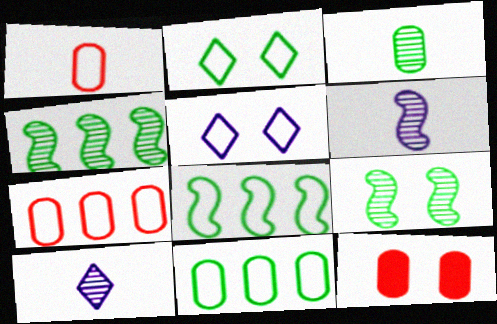[[1, 5, 8], 
[5, 9, 12], 
[8, 10, 12]]